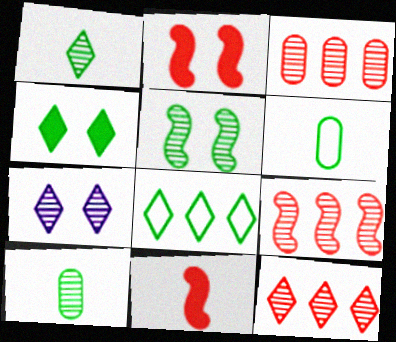[[1, 4, 8], 
[1, 7, 12], 
[3, 9, 12], 
[7, 9, 10]]